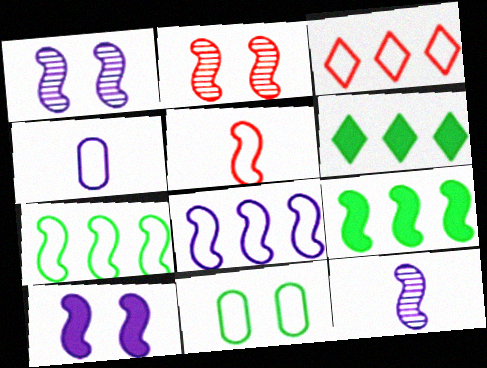[[1, 5, 9], 
[2, 4, 6], 
[8, 10, 12]]